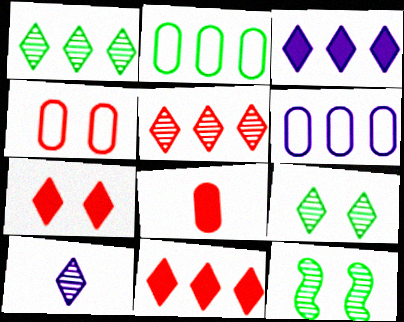[[5, 9, 10]]